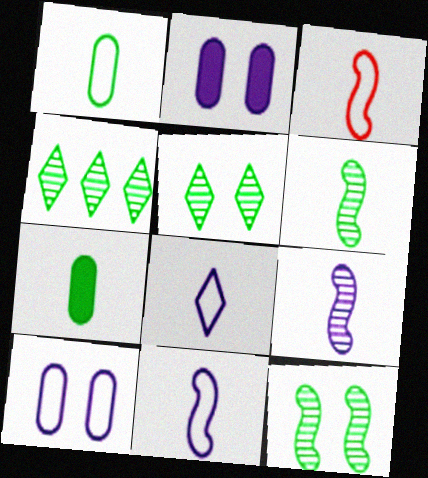[[1, 3, 8], 
[2, 3, 4]]